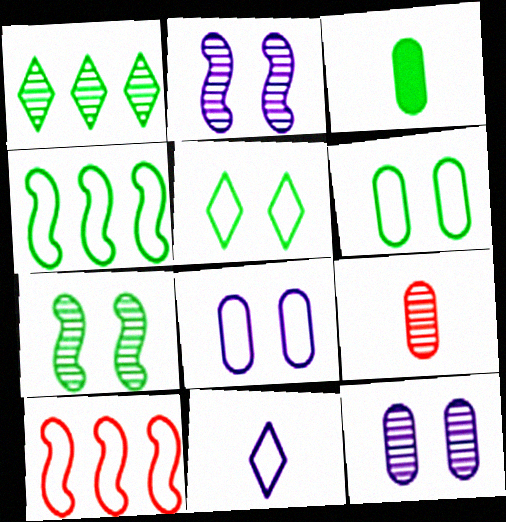[[1, 2, 9], 
[6, 10, 11]]